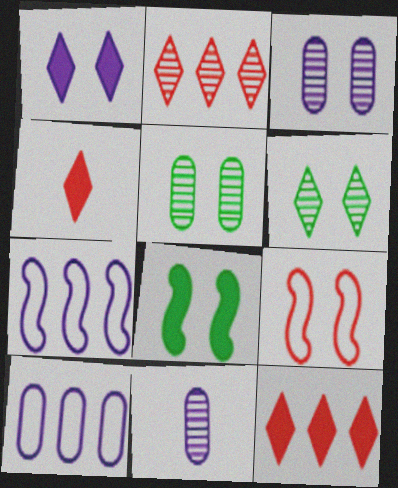[[1, 5, 9], 
[1, 7, 11], 
[4, 5, 7]]